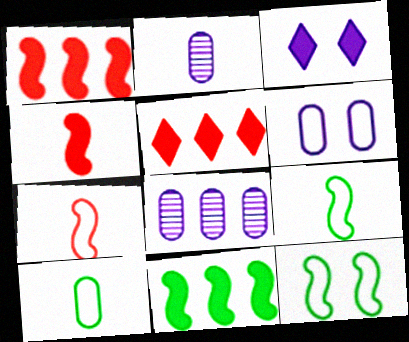[[2, 5, 12]]